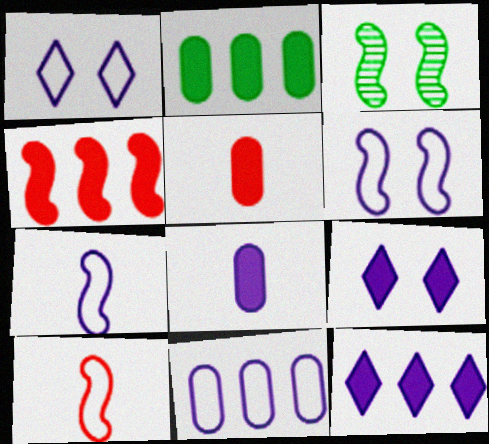[[1, 7, 11], 
[2, 4, 12], 
[3, 4, 7]]